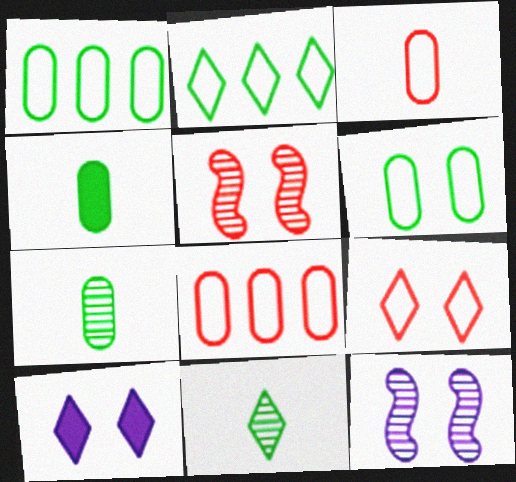[[5, 6, 10]]